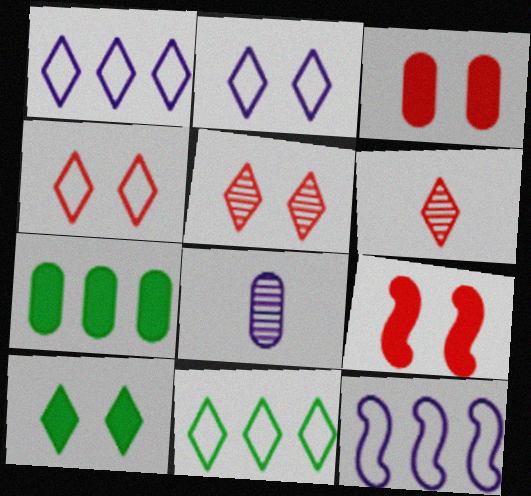[[1, 6, 10], 
[2, 5, 10], 
[8, 9, 11]]